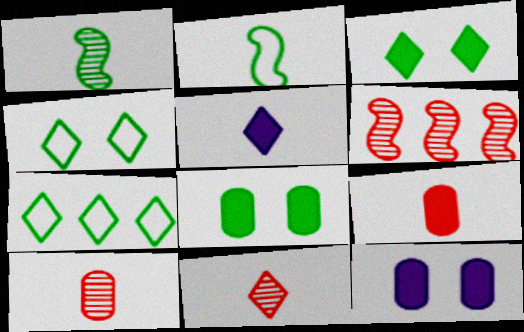[[1, 7, 8], 
[2, 5, 10]]